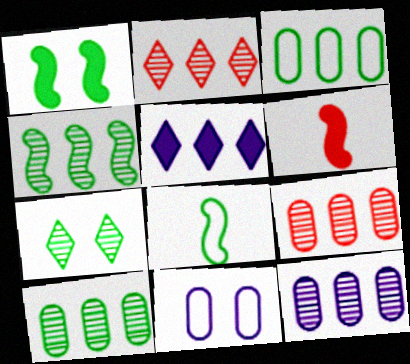[[1, 4, 8], 
[2, 4, 12], 
[9, 10, 12]]